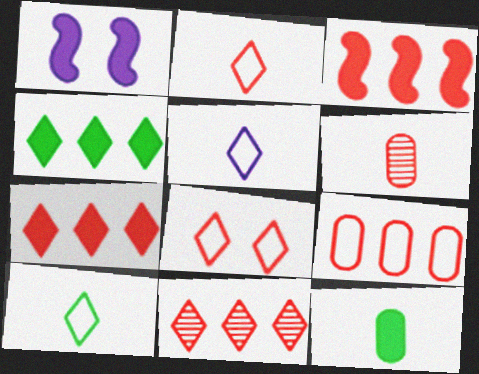[[1, 7, 12], 
[2, 5, 10], 
[3, 6, 8], 
[3, 9, 11]]